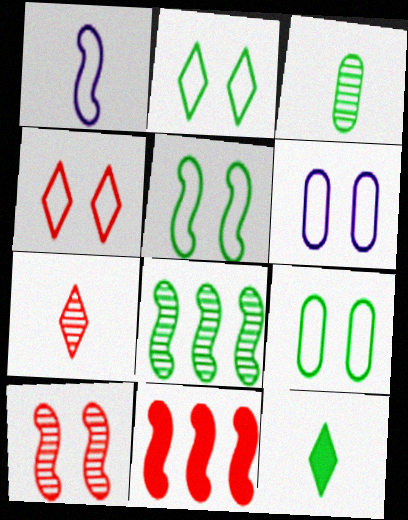[[2, 5, 9], 
[4, 5, 6], 
[8, 9, 12]]